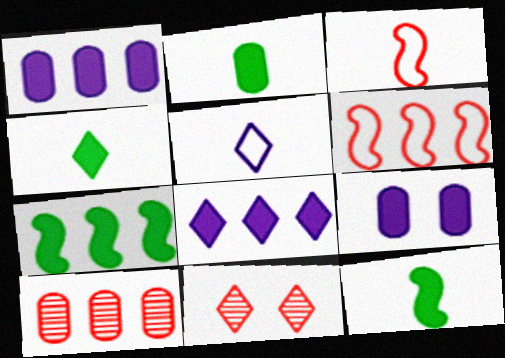[[2, 4, 12]]